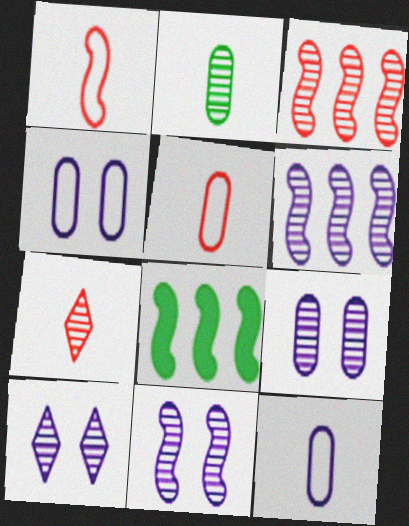[[1, 8, 11], 
[2, 3, 10], 
[4, 7, 8], 
[5, 8, 10], 
[9, 10, 11]]